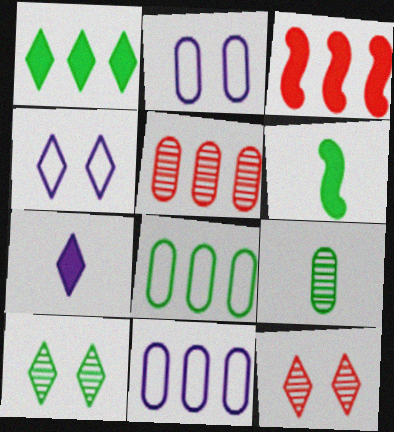[[3, 4, 9], 
[4, 5, 6], 
[6, 8, 10], 
[6, 11, 12]]